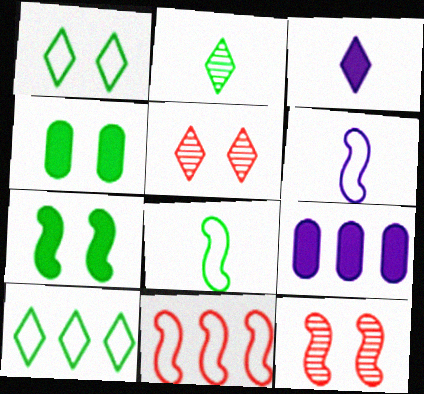[[3, 5, 10], 
[5, 8, 9]]